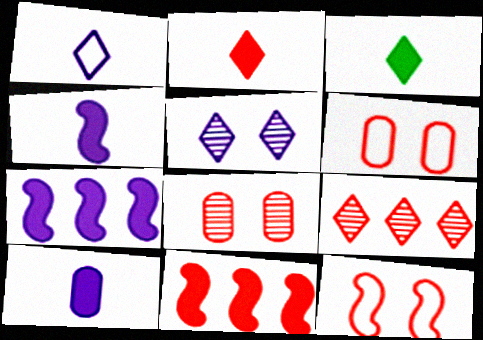[]